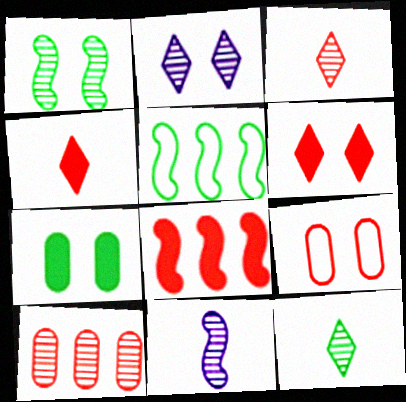[[3, 8, 9], 
[5, 7, 12]]